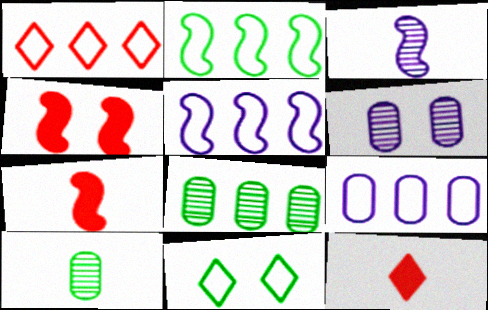[[1, 2, 9], 
[2, 3, 4], 
[2, 6, 12], 
[4, 6, 11]]